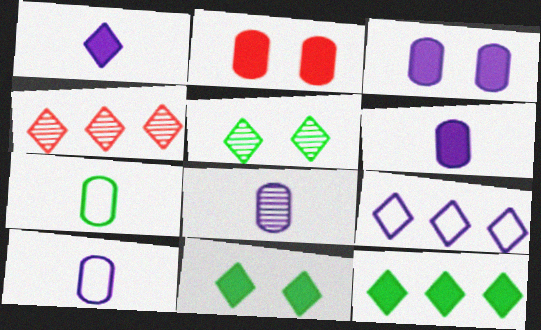[[4, 9, 12], 
[6, 8, 10]]